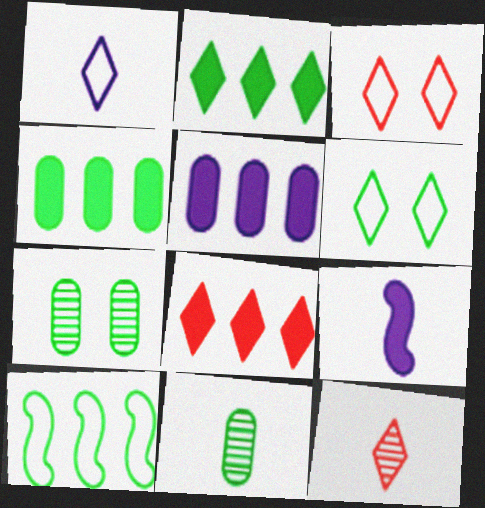[[3, 8, 12]]